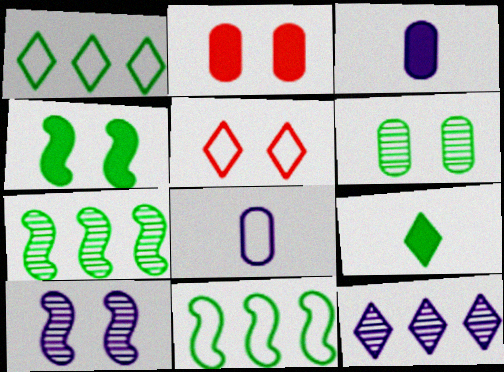[[3, 5, 7], 
[5, 8, 11], 
[5, 9, 12], 
[6, 9, 11]]